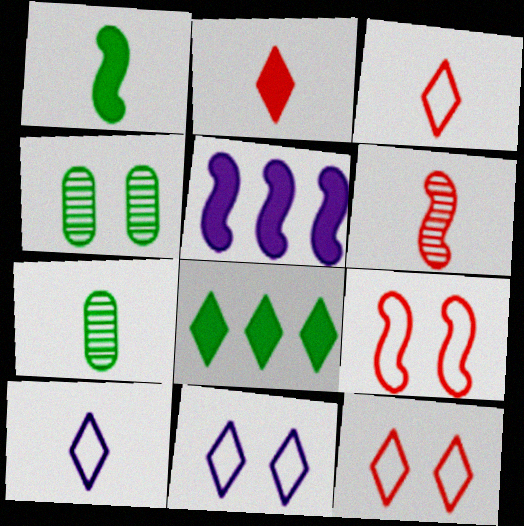[[3, 4, 5], 
[5, 7, 12]]